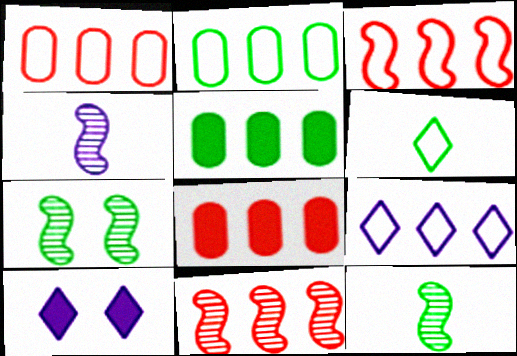[[1, 10, 12], 
[2, 3, 9], 
[4, 7, 11], 
[5, 6, 7], 
[5, 9, 11]]